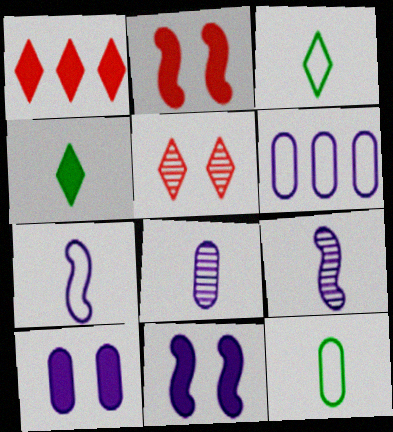[[6, 8, 10]]